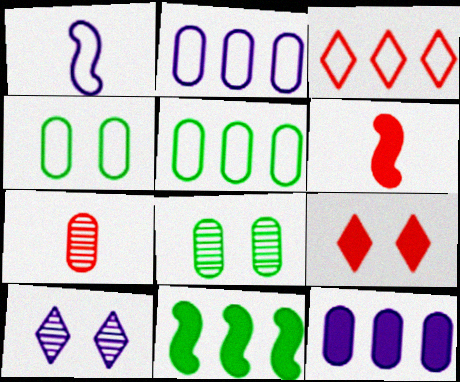[[1, 3, 4], 
[1, 10, 12], 
[4, 7, 12], 
[5, 6, 10]]